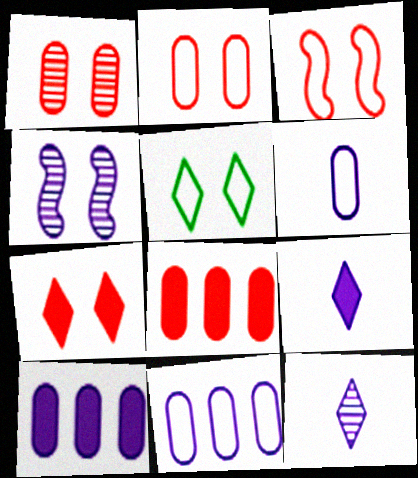[[1, 3, 7], 
[4, 9, 11]]